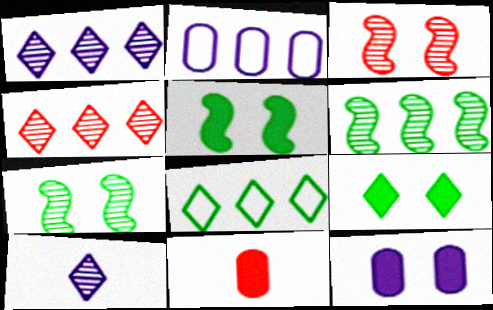[]